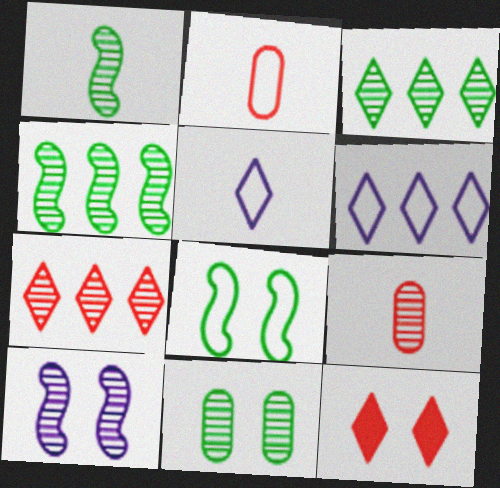[[1, 3, 11], 
[2, 6, 8], 
[3, 5, 12], 
[3, 9, 10]]